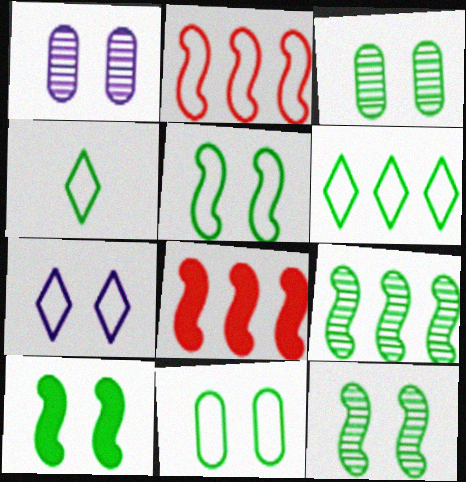[[1, 4, 8], 
[5, 10, 12]]